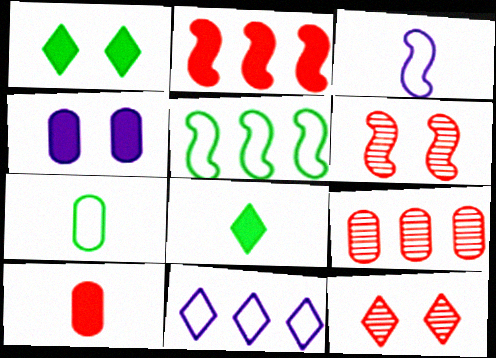[[1, 3, 9], 
[2, 4, 8], 
[4, 7, 9], 
[8, 11, 12]]